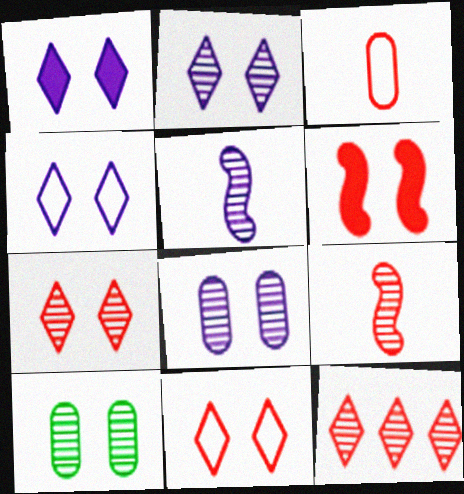[[1, 2, 4], 
[3, 6, 12], 
[4, 6, 10], 
[5, 10, 12]]